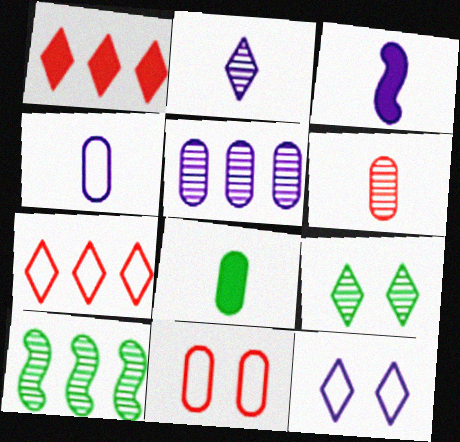[[2, 3, 4], 
[3, 5, 12], 
[4, 6, 8], 
[5, 8, 11]]